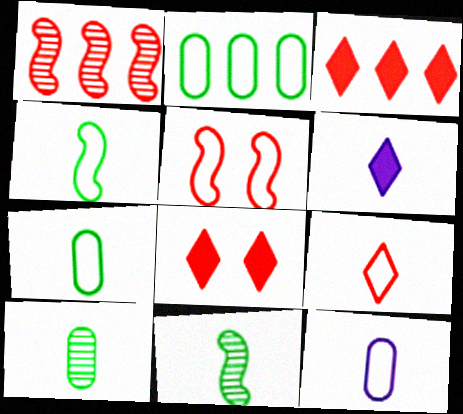[[4, 9, 12]]